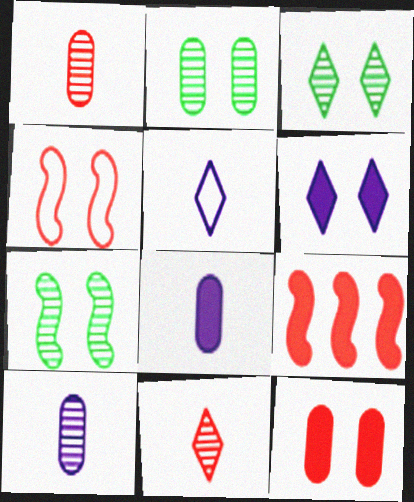[[2, 3, 7], 
[2, 4, 6], 
[2, 5, 9]]